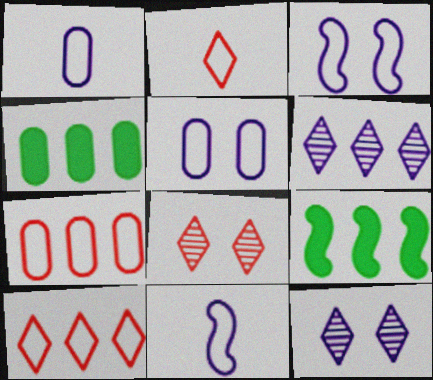[[1, 8, 9], 
[4, 8, 11], 
[6, 7, 9]]